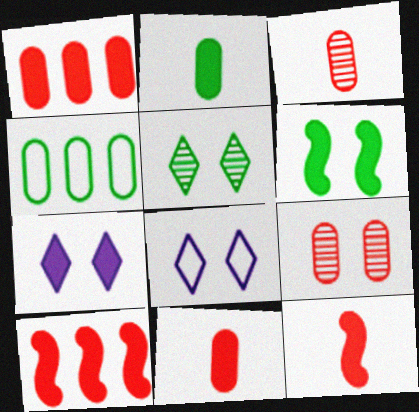[[2, 7, 10], 
[6, 8, 9]]